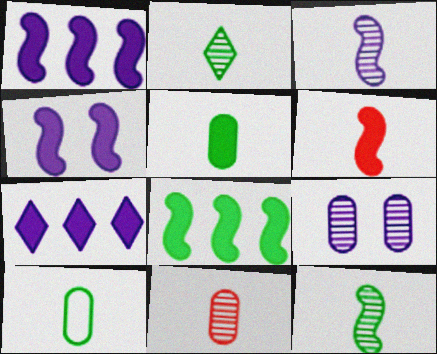[[2, 3, 11], 
[4, 6, 8]]